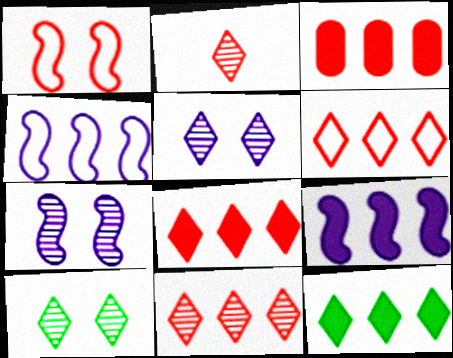[[1, 2, 3], 
[3, 9, 12], 
[6, 8, 11]]